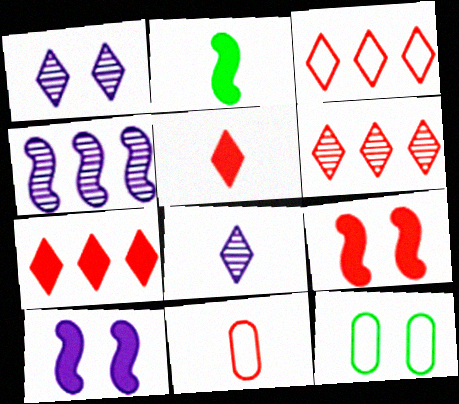[[1, 9, 12], 
[2, 8, 11], 
[3, 6, 7], 
[4, 5, 12], 
[6, 9, 11]]